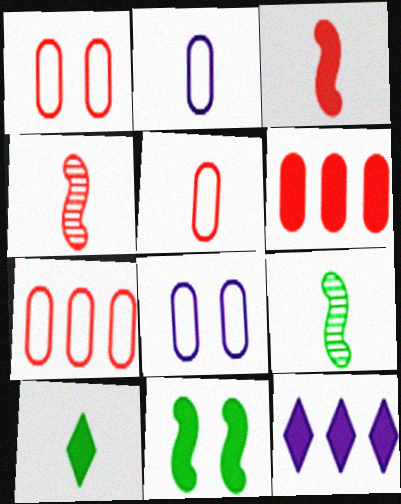[[1, 5, 7], 
[1, 9, 12], 
[2, 4, 10]]